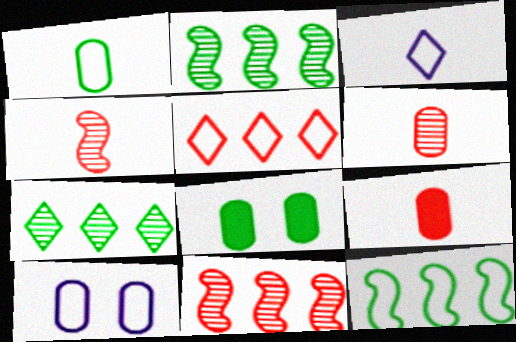[[3, 8, 11]]